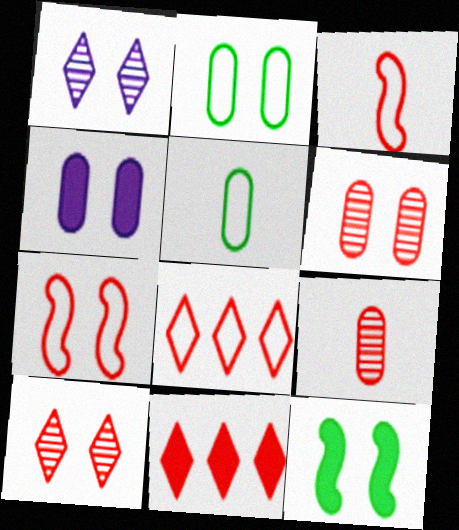[[2, 4, 6], 
[3, 6, 11], 
[7, 9, 11]]